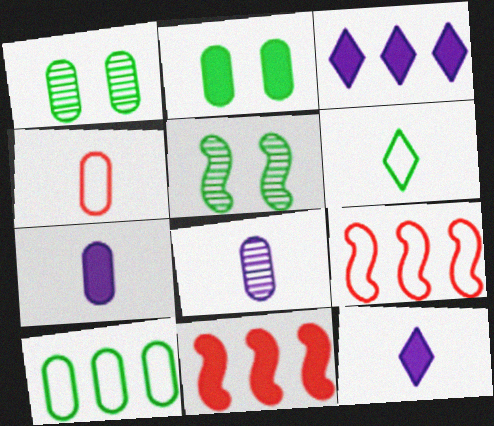[[1, 9, 12], 
[2, 11, 12], 
[3, 4, 5]]